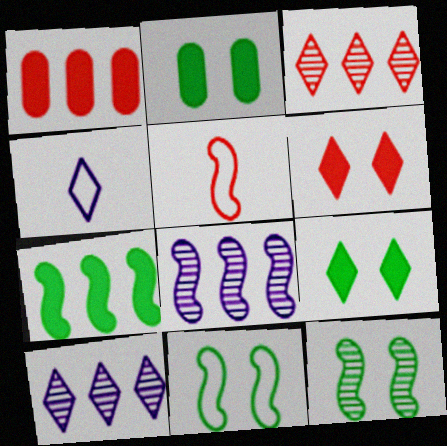[[1, 4, 12], 
[2, 5, 10], 
[3, 4, 9]]